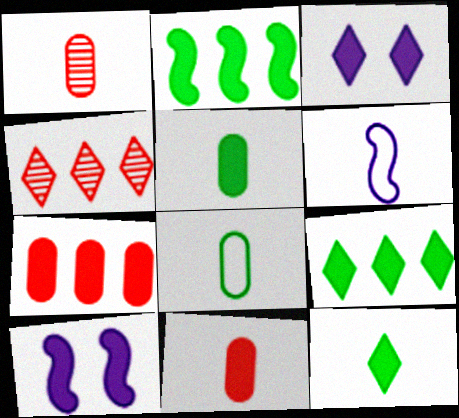[[1, 6, 12], 
[2, 3, 11], 
[4, 8, 10], 
[7, 10, 12], 
[9, 10, 11]]